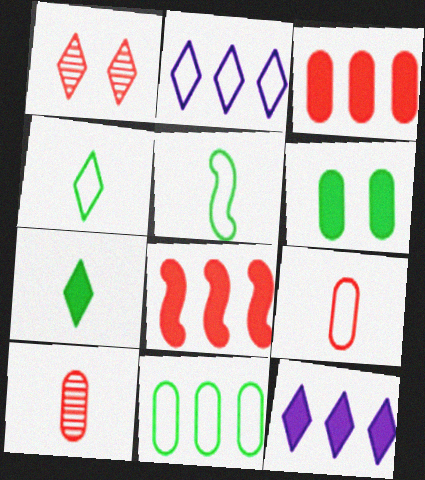[[1, 2, 7], 
[1, 4, 12], 
[1, 8, 9]]